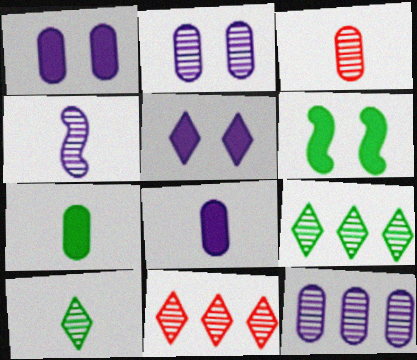[[3, 4, 10]]